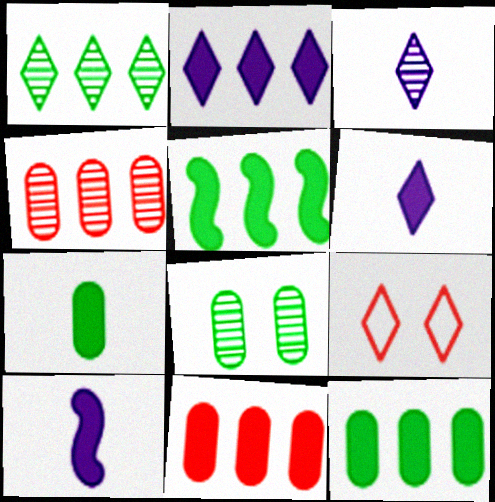[[1, 6, 9], 
[2, 5, 11]]